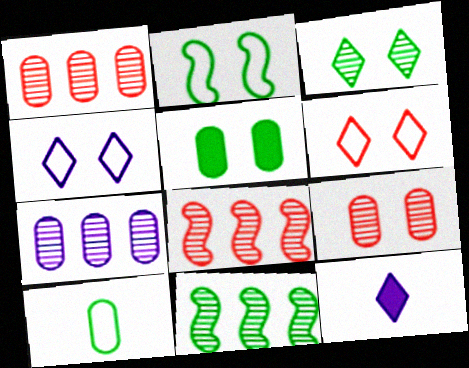[[1, 2, 12], 
[2, 3, 5]]